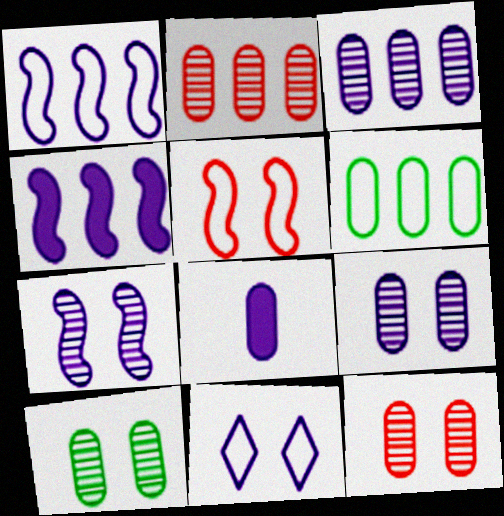[[6, 8, 12], 
[9, 10, 12]]